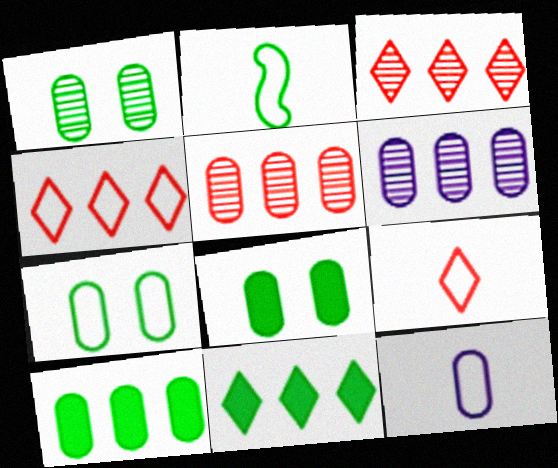[[1, 2, 11], 
[1, 7, 8], 
[2, 9, 12], 
[5, 8, 12]]